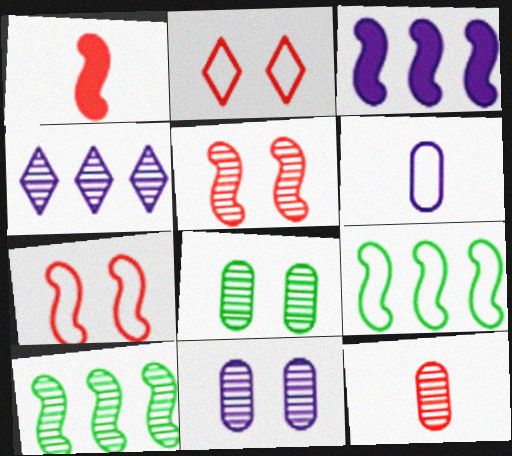[[2, 6, 9]]